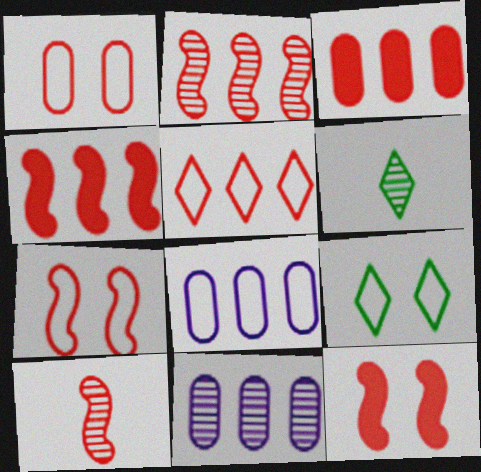[[2, 3, 5], 
[4, 7, 10], 
[6, 8, 12]]